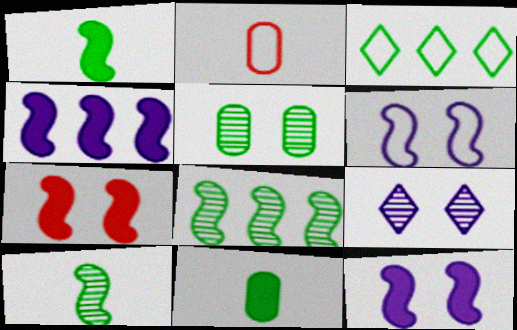[[1, 3, 5], 
[1, 4, 7], 
[2, 3, 6]]